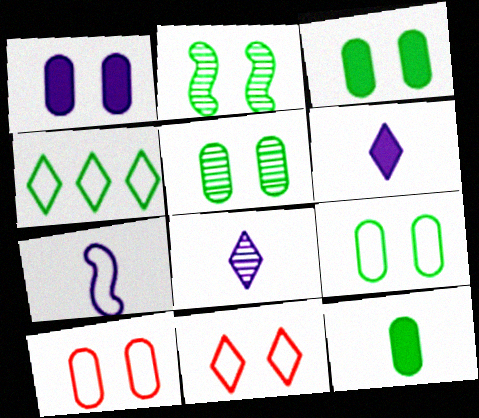[[1, 2, 11], 
[1, 5, 10], 
[2, 4, 12], 
[3, 5, 9], 
[4, 7, 10]]